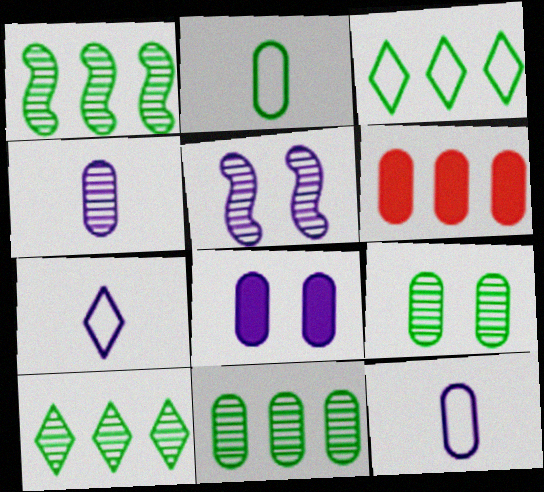[[1, 10, 11], 
[6, 9, 12]]